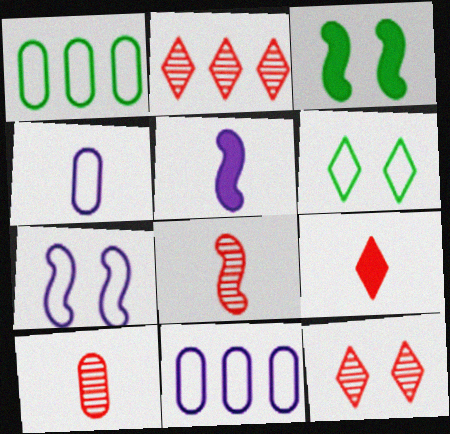[[1, 5, 12], 
[2, 3, 4]]